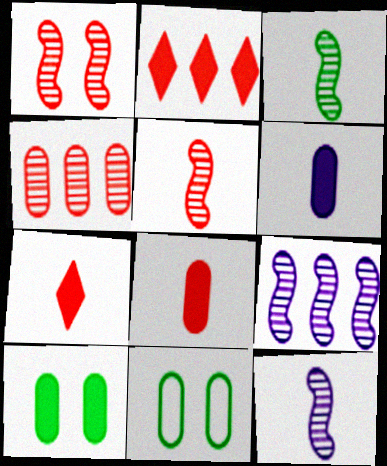[[1, 3, 9], 
[2, 11, 12], 
[3, 5, 12], 
[4, 6, 11], 
[7, 9, 11]]